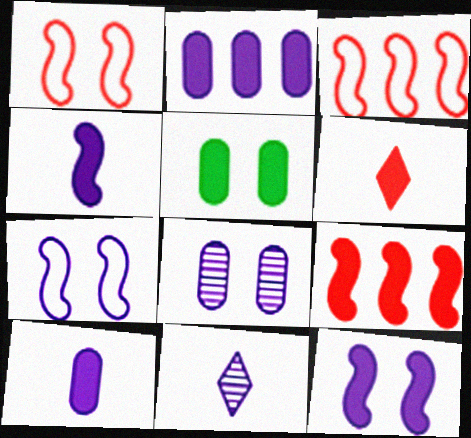[[2, 7, 11], 
[3, 5, 11]]